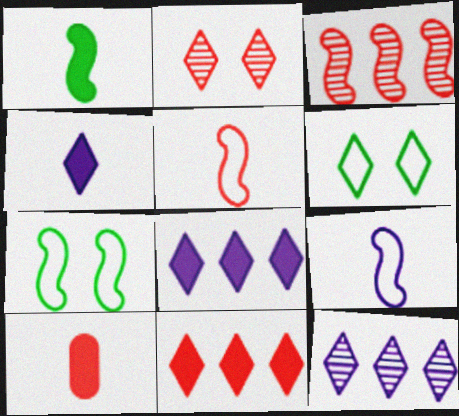[[1, 4, 10], 
[7, 10, 12]]